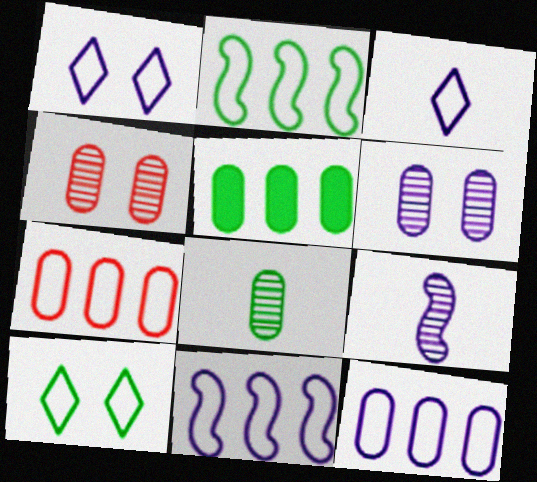[]